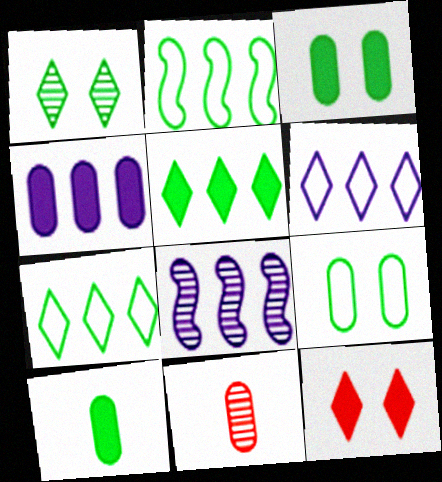[[1, 2, 10], 
[1, 8, 11], 
[4, 6, 8], 
[4, 9, 11]]